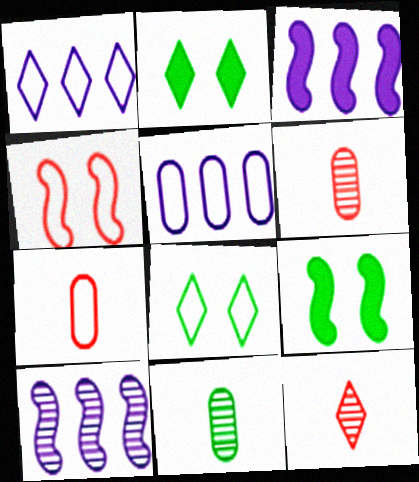[[1, 2, 12], 
[1, 6, 9], 
[2, 7, 10], 
[3, 6, 8], 
[5, 9, 12]]